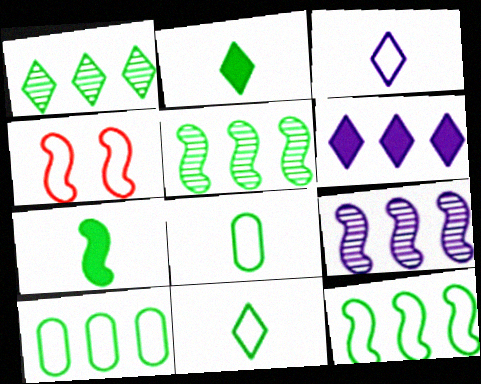[[3, 4, 10], 
[4, 7, 9]]